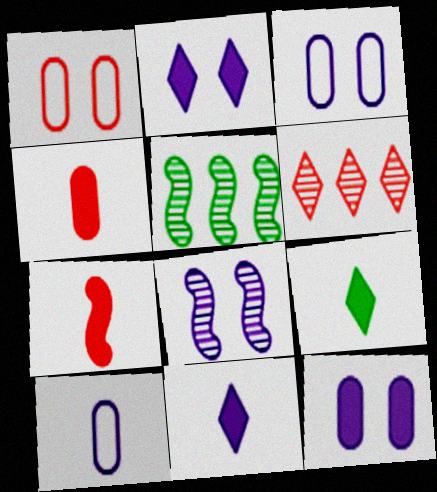[[1, 5, 11], 
[1, 6, 7], 
[2, 3, 8]]